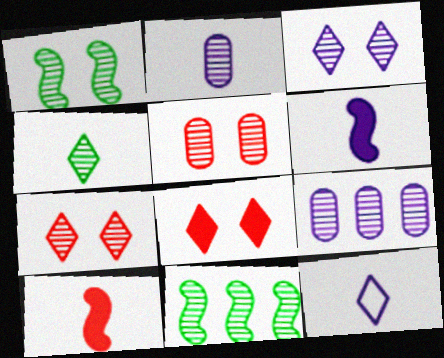[[1, 3, 5], 
[2, 6, 12], 
[2, 7, 11]]